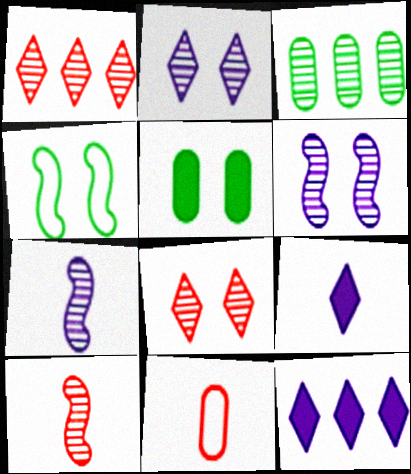[[2, 3, 10], 
[3, 7, 8]]